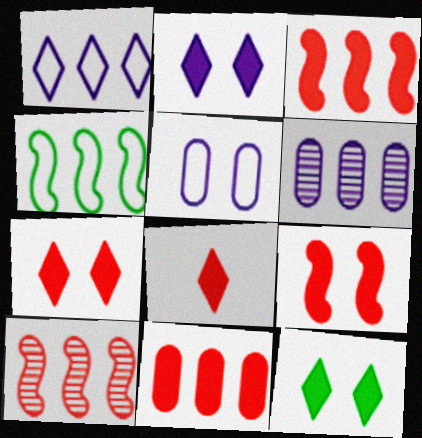[[2, 7, 12], 
[8, 9, 11]]